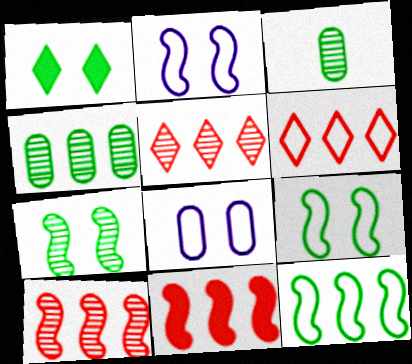[[1, 3, 12]]